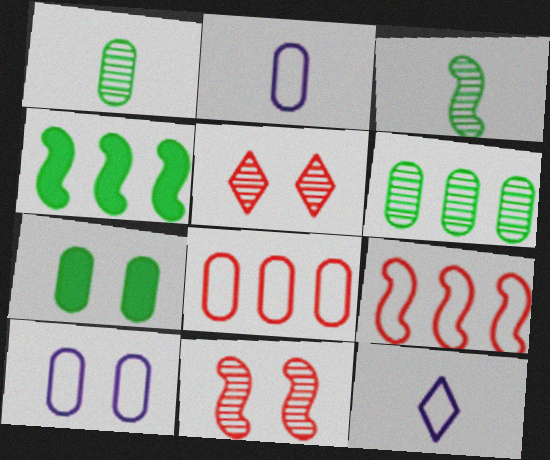[[2, 4, 5]]